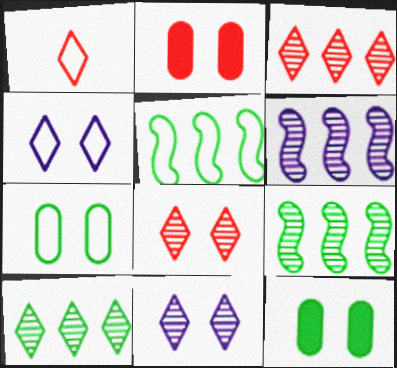[[1, 6, 12]]